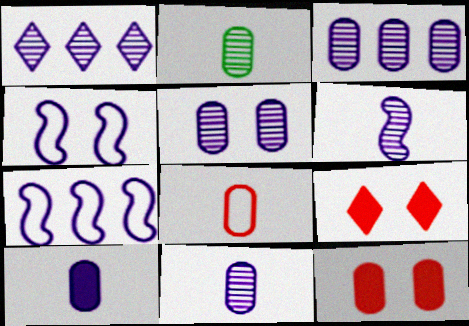[[1, 4, 10], 
[1, 5, 6], 
[2, 7, 9], 
[2, 8, 10], 
[3, 5, 11]]